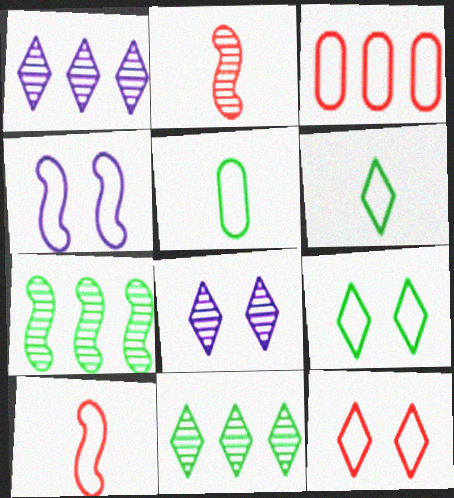[[3, 4, 6], 
[3, 10, 12]]